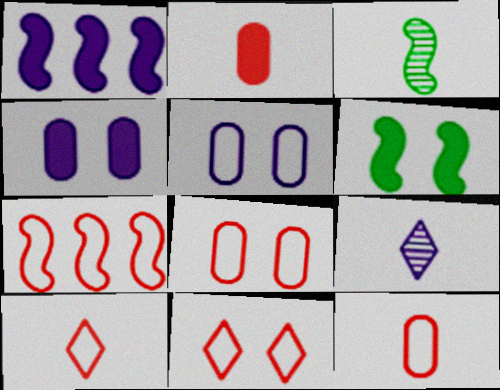[[1, 5, 9], 
[7, 8, 10], 
[7, 11, 12]]